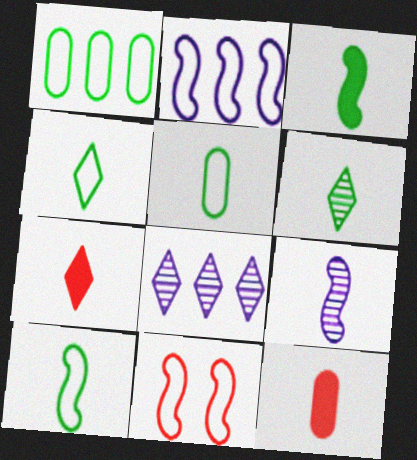[[2, 10, 11], 
[3, 5, 6], 
[4, 5, 10], 
[4, 9, 12], 
[5, 7, 9]]